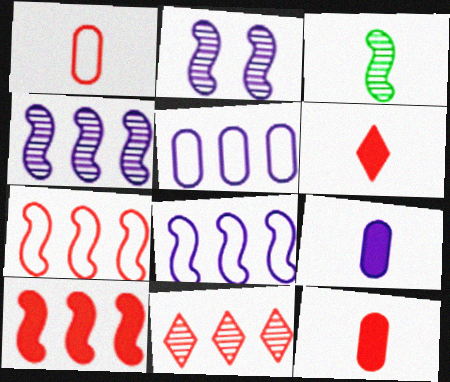[]